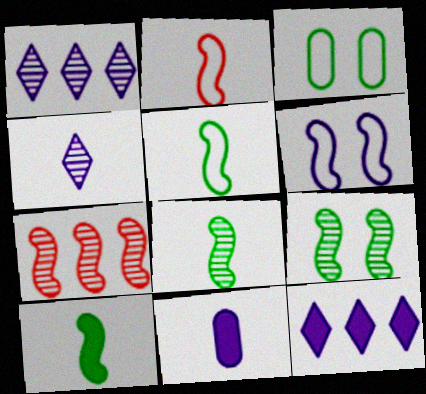[[1, 6, 11], 
[5, 8, 10], 
[6, 7, 10]]